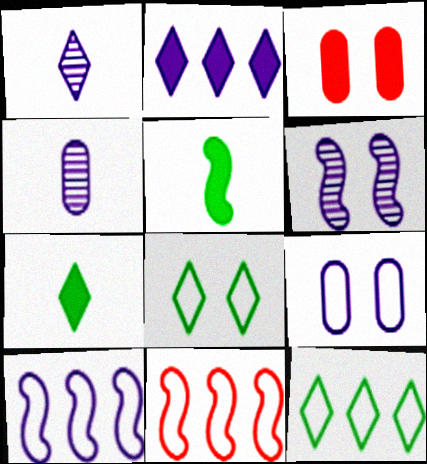[[2, 3, 5], 
[3, 6, 8], 
[5, 6, 11]]